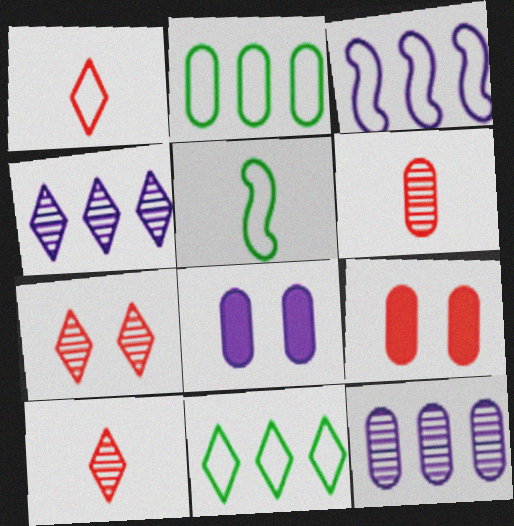[[2, 6, 8], 
[4, 5, 9]]